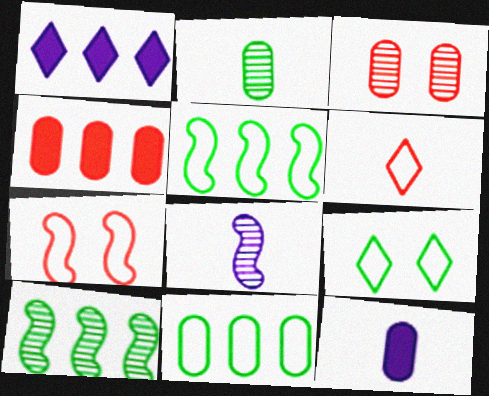[[1, 2, 7], 
[3, 11, 12], 
[4, 8, 9]]